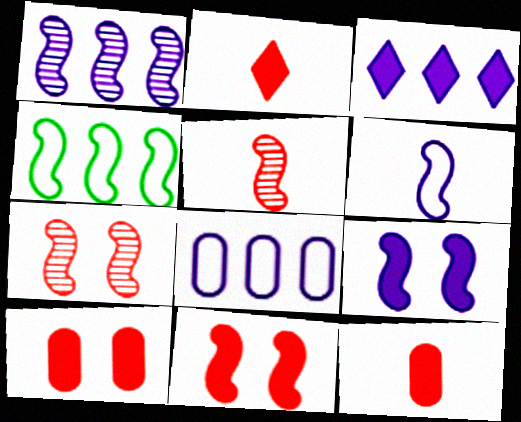[[1, 3, 8], 
[1, 6, 9], 
[4, 5, 9]]